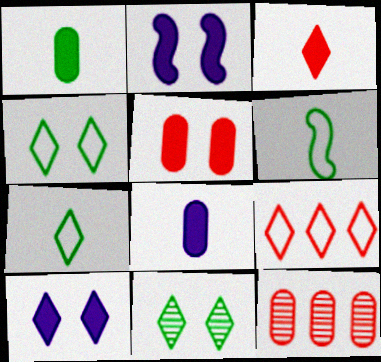[[2, 7, 12], 
[6, 10, 12]]